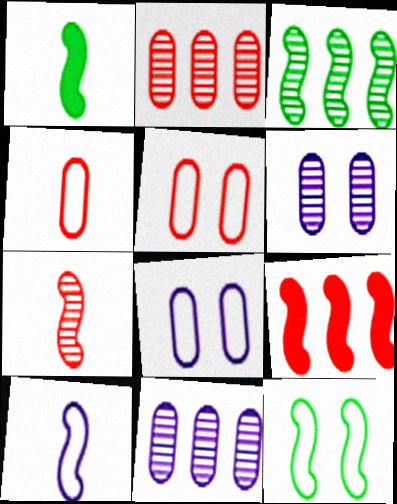[[1, 3, 12], 
[1, 7, 10]]